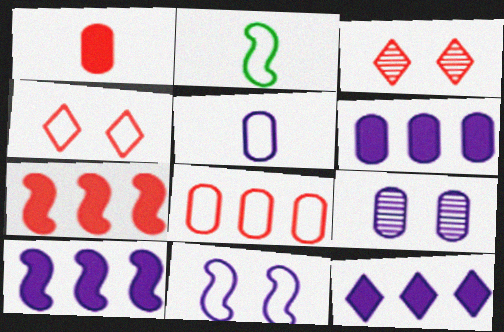[[2, 3, 6], 
[5, 6, 9], 
[6, 10, 12]]